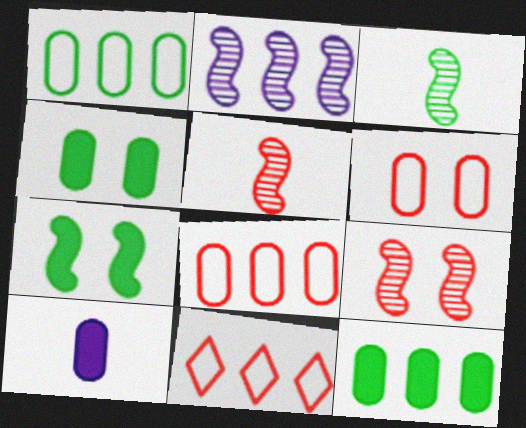[[2, 3, 9], 
[2, 11, 12]]